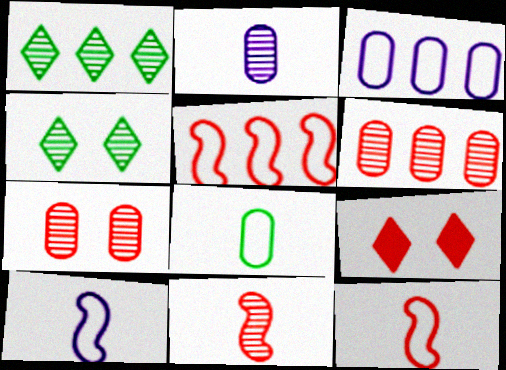[[6, 9, 12]]